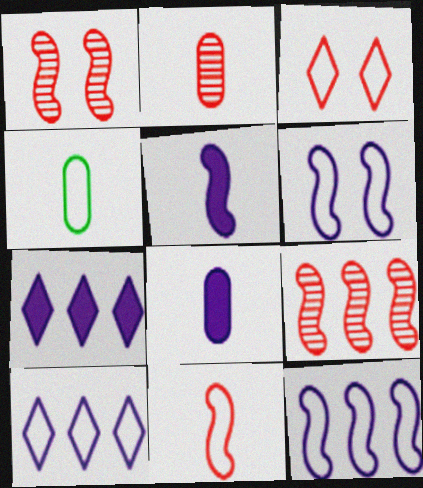[[1, 4, 7], 
[2, 4, 8], 
[3, 4, 12]]